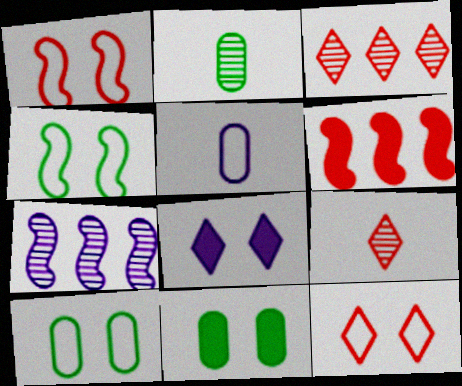[[5, 7, 8]]